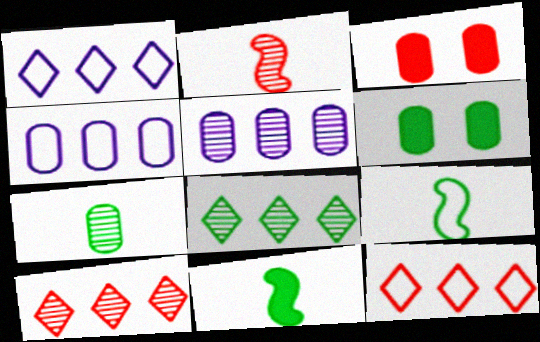[[1, 2, 6], 
[2, 3, 12], 
[3, 4, 7], 
[6, 8, 9]]